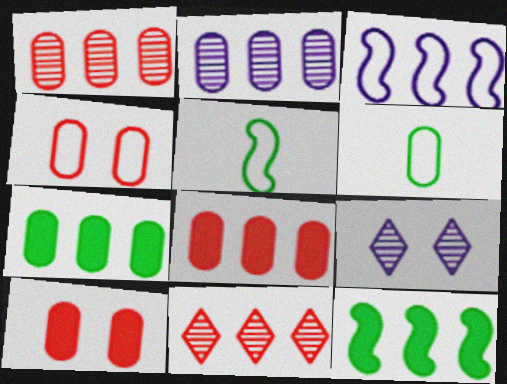[[2, 6, 10], 
[3, 7, 11], 
[5, 8, 9]]